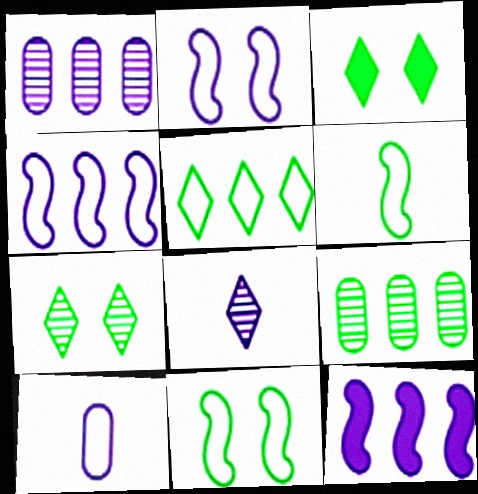[[3, 6, 9]]